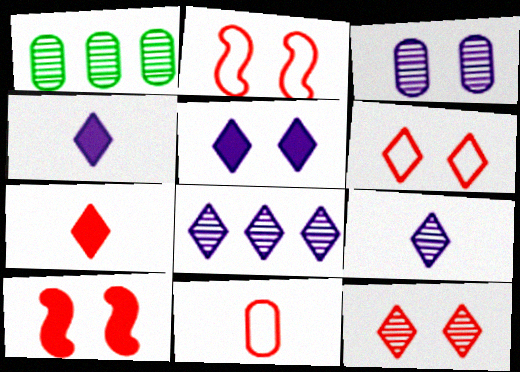[[1, 2, 4]]